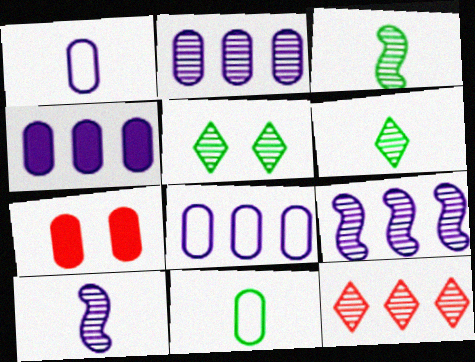[[2, 4, 8], 
[2, 7, 11]]